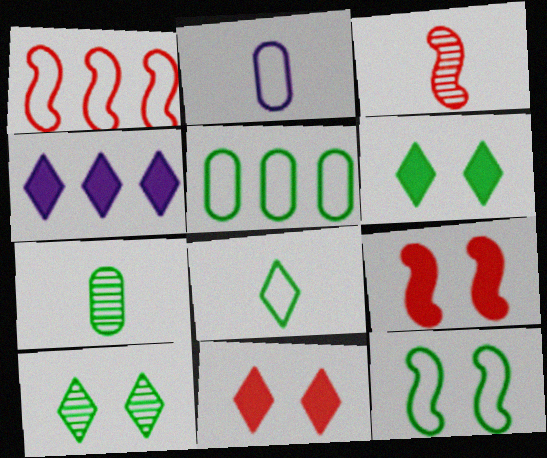[[1, 3, 9], 
[5, 8, 12]]